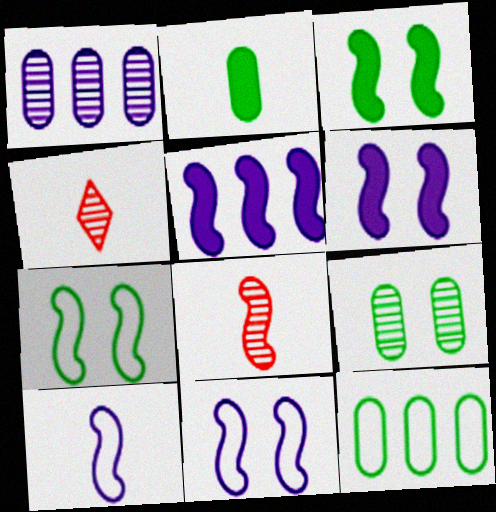[[2, 4, 10], 
[2, 9, 12], 
[4, 6, 12], 
[5, 7, 8]]